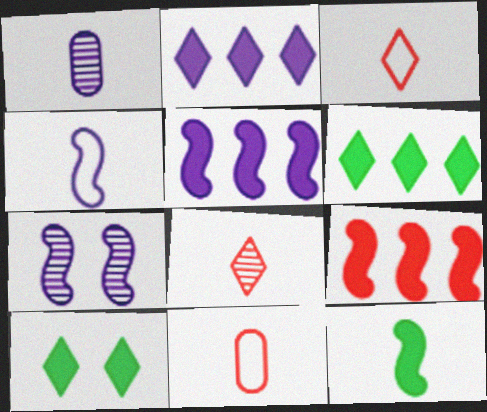[[1, 3, 12], 
[4, 5, 7], 
[6, 7, 11]]